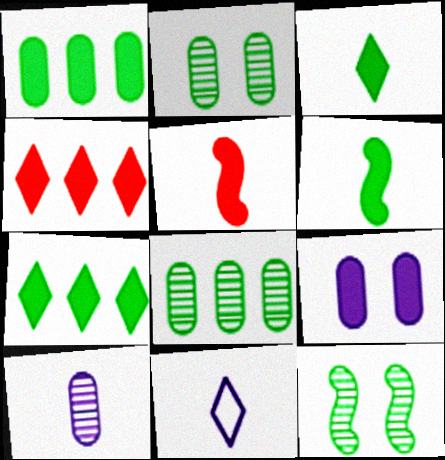[[4, 6, 9], 
[5, 7, 9]]